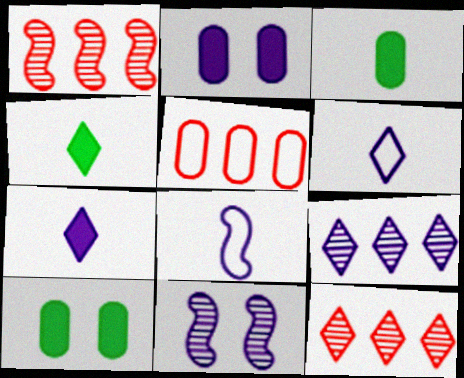[[1, 6, 10], 
[2, 8, 9], 
[4, 5, 11], 
[8, 10, 12]]